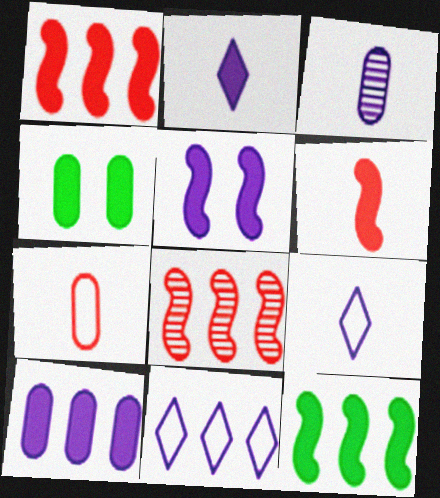[[1, 2, 4], 
[2, 5, 10], 
[3, 5, 11], 
[4, 8, 9], 
[5, 6, 12]]